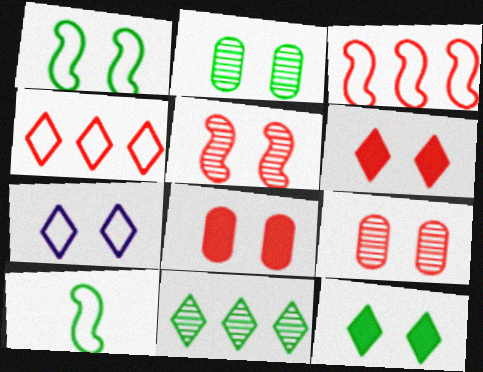[[1, 2, 12]]